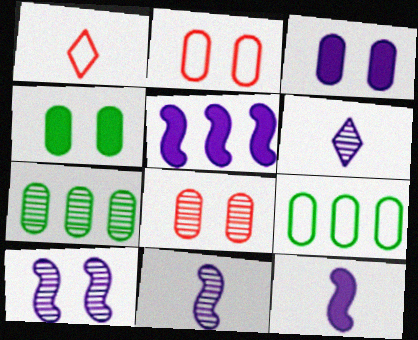[]